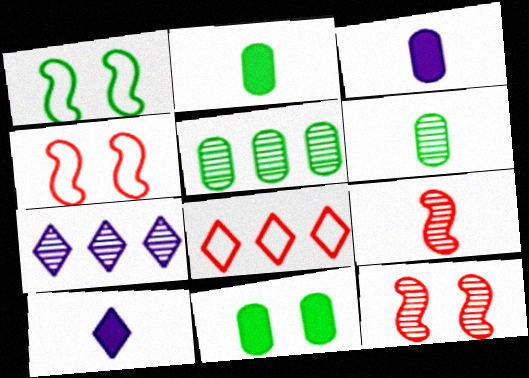[[2, 4, 7], 
[4, 5, 10], 
[6, 7, 12]]